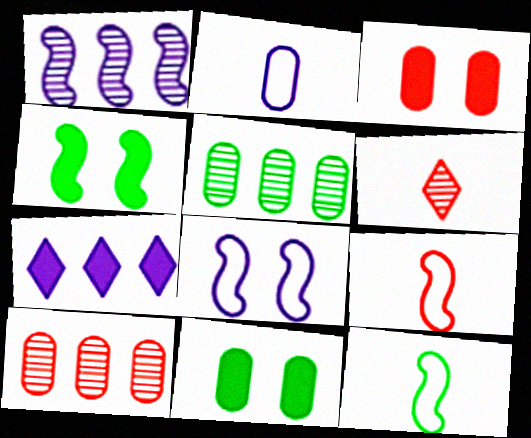[[1, 4, 9], 
[2, 3, 5], 
[2, 10, 11]]